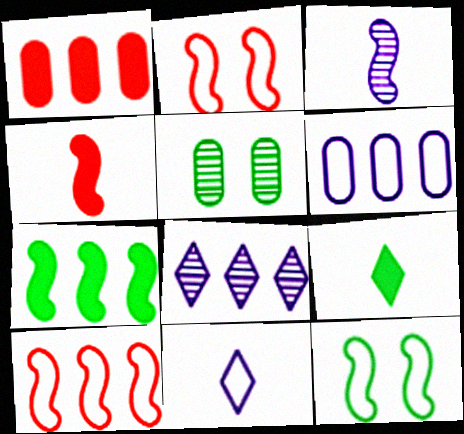[[2, 3, 7]]